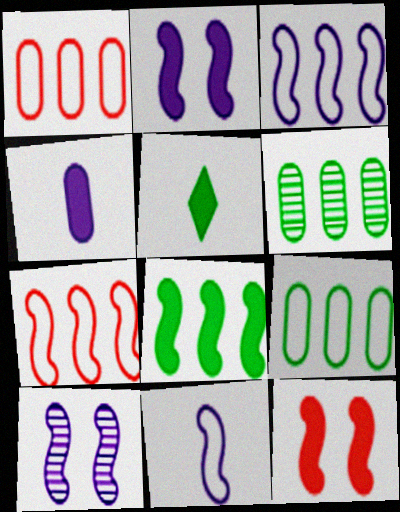[[1, 5, 10]]